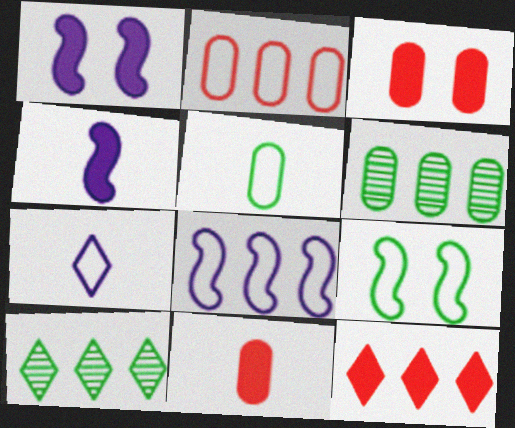[[2, 7, 9], 
[6, 8, 12]]